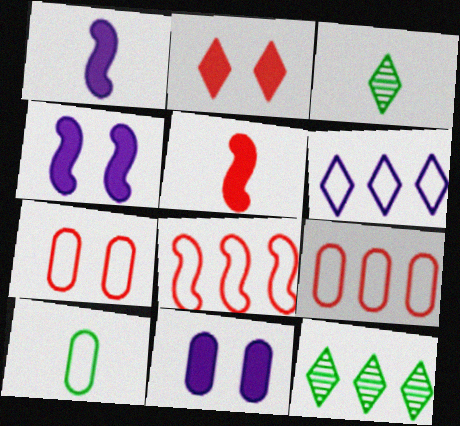[[1, 7, 12], 
[2, 3, 6], 
[3, 4, 9], 
[3, 8, 11]]